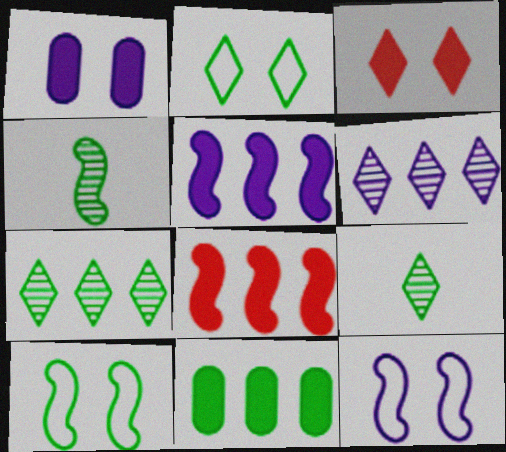[[2, 4, 11], 
[4, 8, 12], 
[9, 10, 11]]